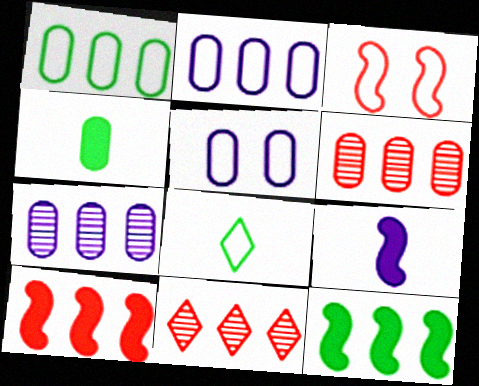[[2, 3, 8], 
[2, 11, 12], 
[4, 5, 6]]